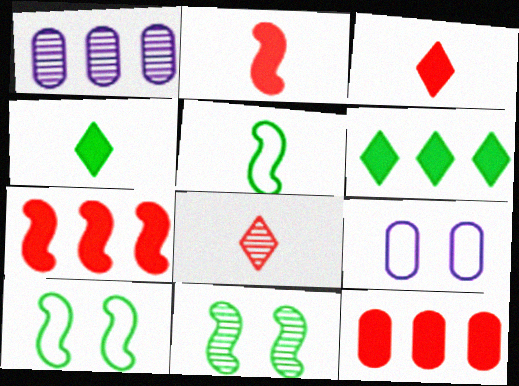[[1, 3, 10], 
[1, 8, 11]]